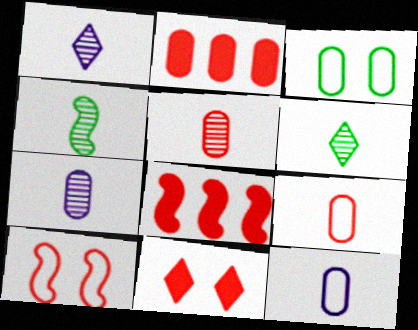[[1, 3, 8], 
[1, 4, 5], 
[2, 3, 7]]